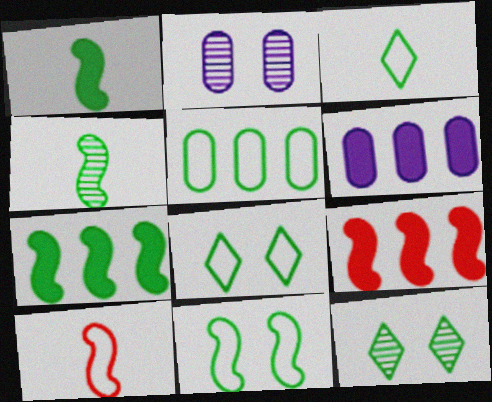[[1, 5, 12], 
[2, 3, 9], 
[3, 5, 11], 
[4, 7, 11], 
[6, 10, 12]]